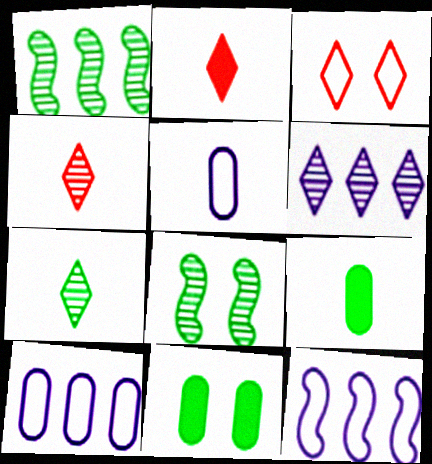[[2, 8, 10], 
[4, 11, 12]]